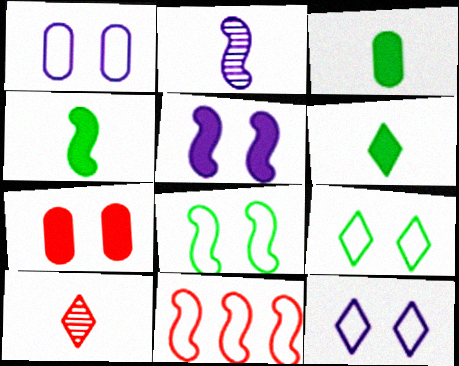[[3, 4, 6], 
[7, 10, 11]]